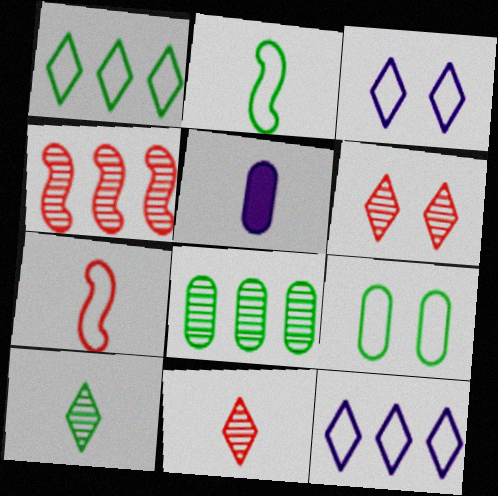[[1, 2, 9], 
[2, 5, 11], 
[5, 7, 10], 
[7, 9, 12]]